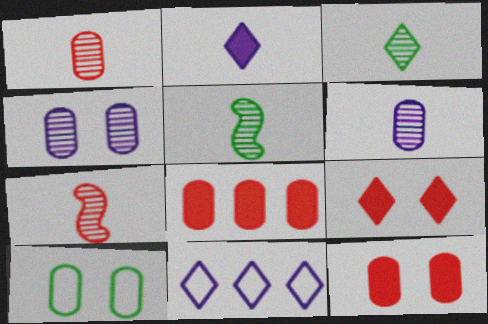[[3, 6, 7], 
[3, 9, 11], 
[4, 10, 12], 
[5, 11, 12], 
[6, 8, 10]]